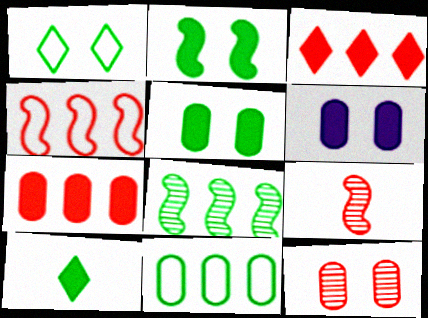[]